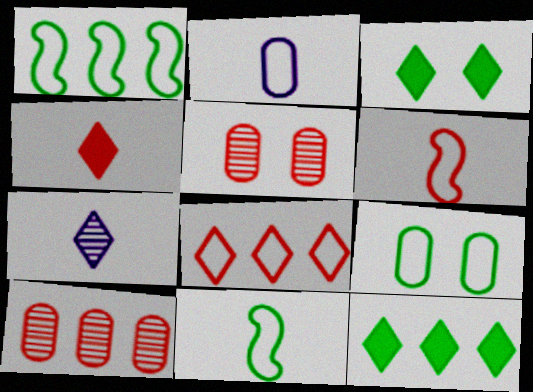[[3, 7, 8]]